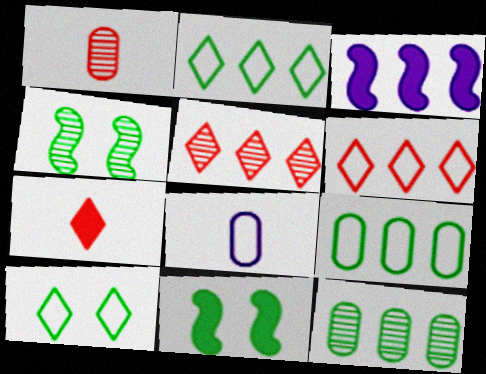[[1, 3, 10], 
[3, 5, 9], 
[3, 6, 12], 
[5, 8, 11]]